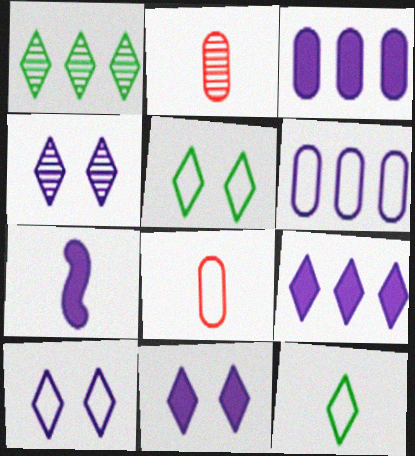[[2, 7, 12], 
[3, 7, 11], 
[4, 6, 7], 
[4, 10, 11]]